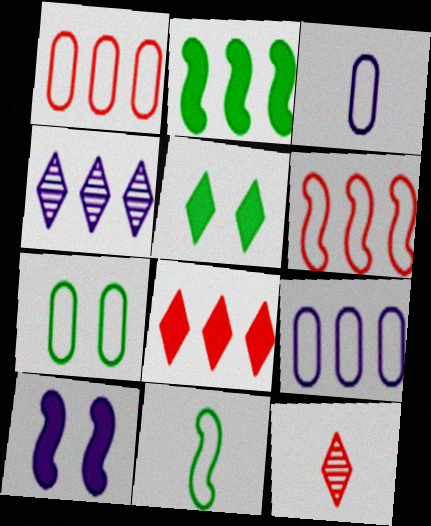[[1, 2, 4], 
[1, 3, 7], 
[3, 4, 10]]